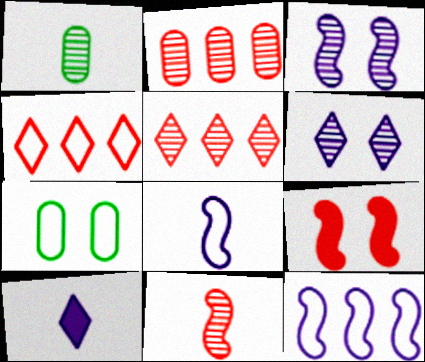[[1, 3, 5], 
[4, 7, 8], 
[6, 7, 9]]